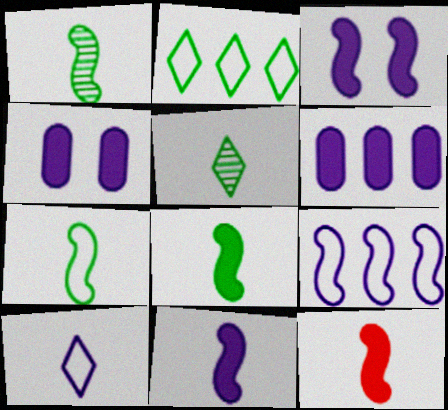[[1, 7, 8], 
[8, 11, 12]]